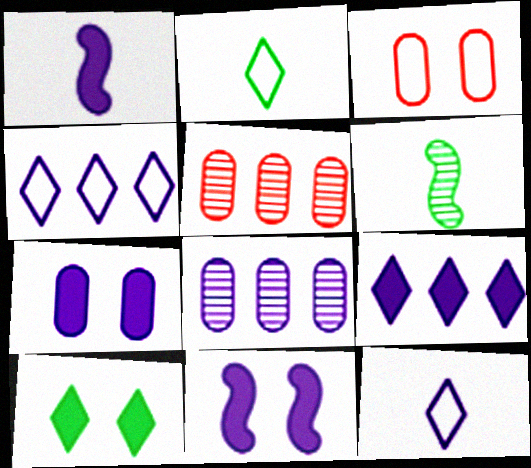[[1, 7, 9], 
[2, 5, 11], 
[3, 6, 9], 
[8, 11, 12]]